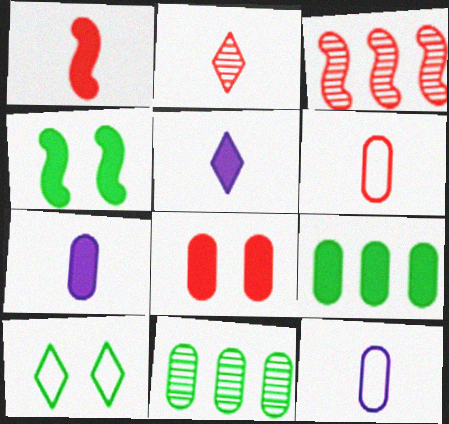[[1, 2, 6], 
[3, 7, 10], 
[7, 8, 9], 
[8, 11, 12]]